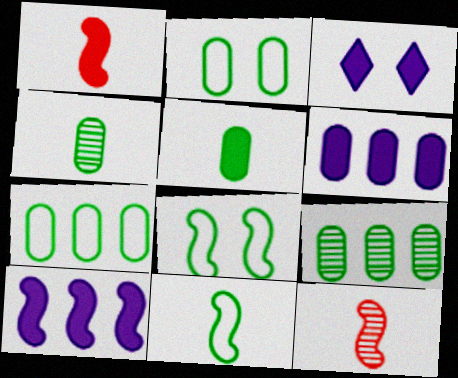[[2, 5, 9], 
[3, 7, 12], 
[8, 10, 12]]